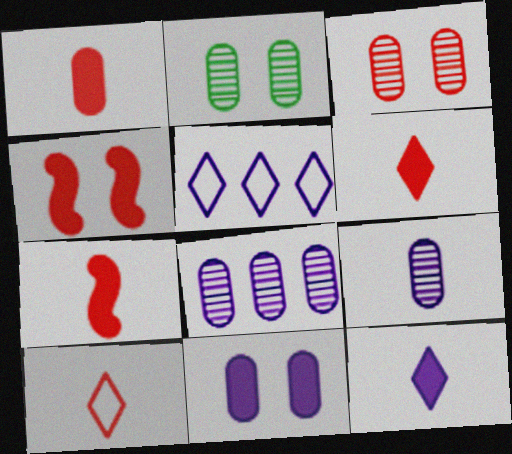[[1, 6, 7], 
[2, 5, 7]]